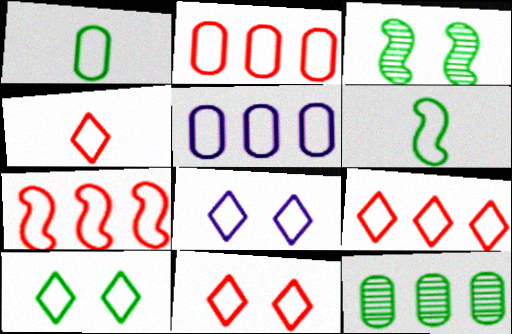[[1, 7, 8], 
[2, 6, 8], 
[2, 7, 9], 
[4, 9, 11], 
[5, 6, 11], 
[8, 10, 11]]